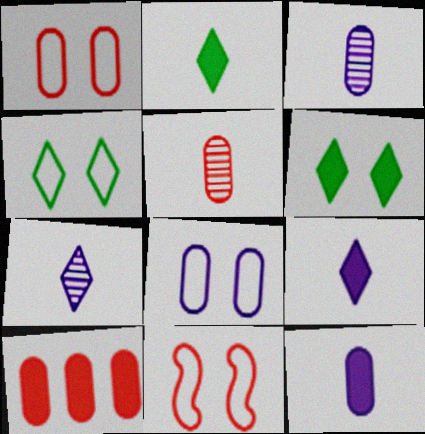[[1, 5, 10], 
[4, 8, 11]]